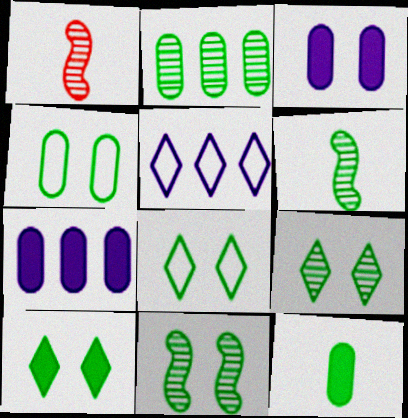[[1, 7, 8], 
[2, 4, 12], 
[2, 6, 9], 
[4, 10, 11], 
[8, 9, 10]]